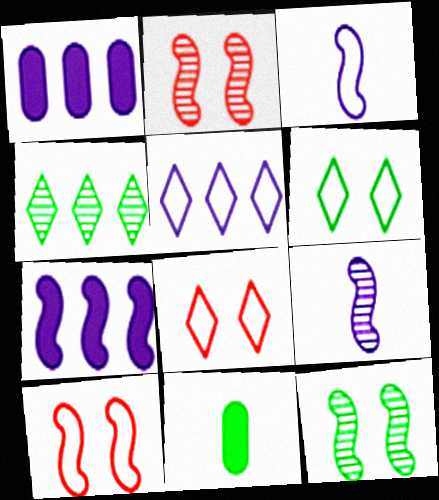[[2, 5, 11]]